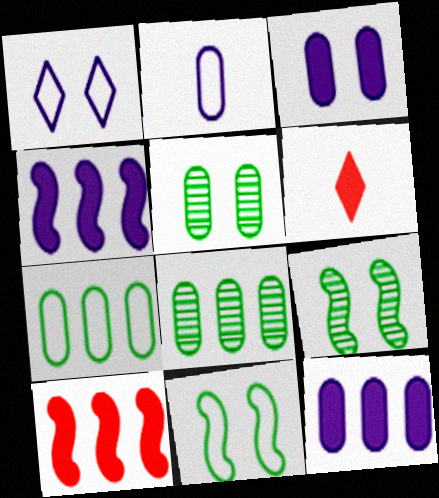[]